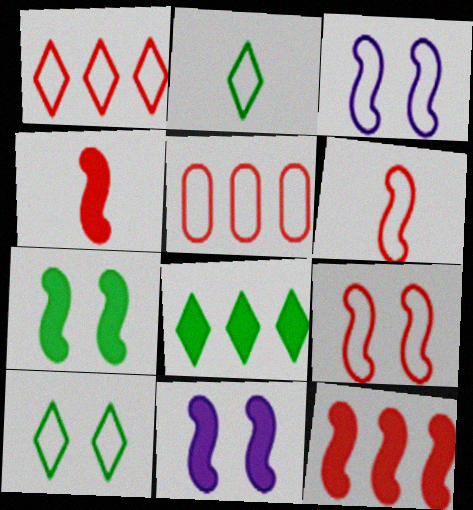[[2, 3, 5]]